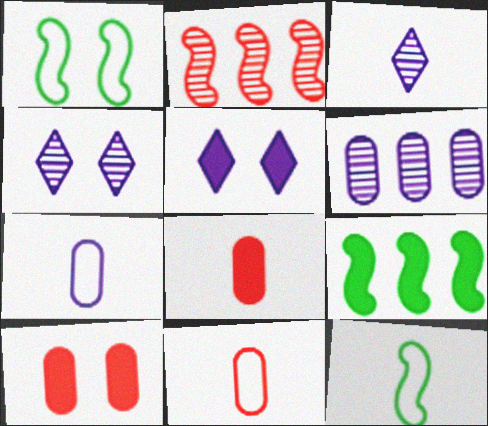[[1, 4, 10], 
[3, 8, 12], 
[4, 9, 11], 
[5, 8, 9]]